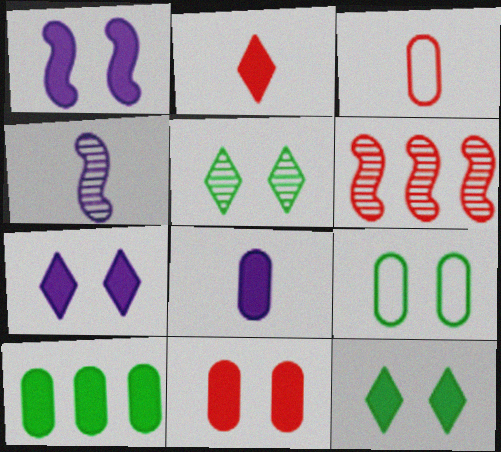[[1, 2, 10], 
[1, 11, 12], 
[8, 10, 11]]